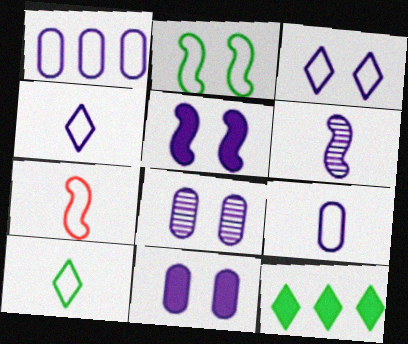[[3, 5, 8], 
[7, 8, 12], 
[7, 9, 10]]